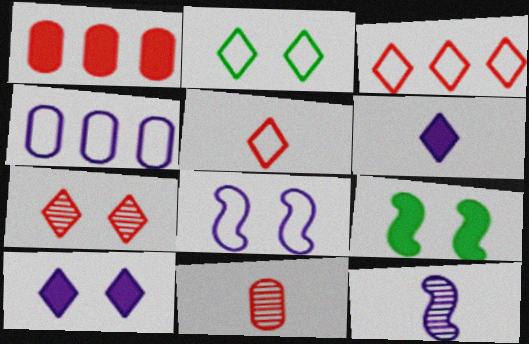[[1, 2, 12], 
[1, 6, 9], 
[2, 7, 10], 
[4, 10, 12]]